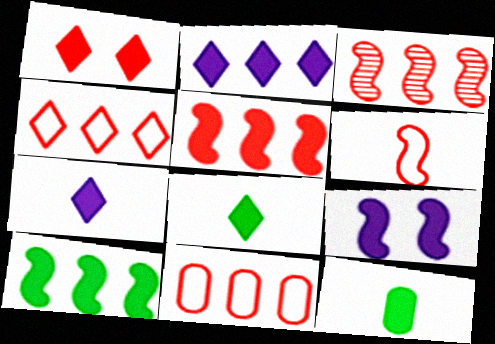[[1, 2, 8]]